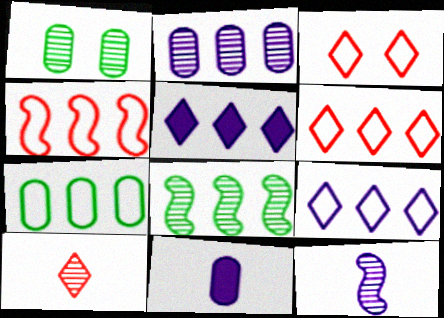[[3, 8, 11], 
[4, 7, 9]]